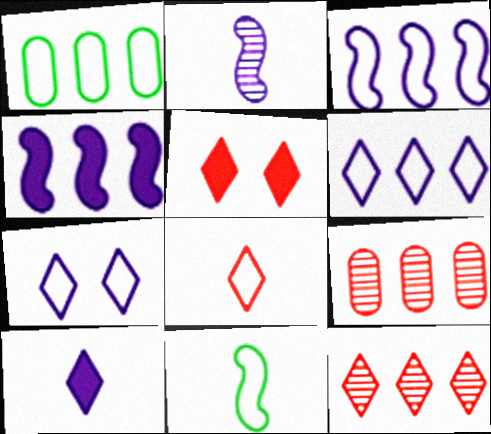[[1, 2, 5], 
[1, 4, 12], 
[5, 8, 12]]